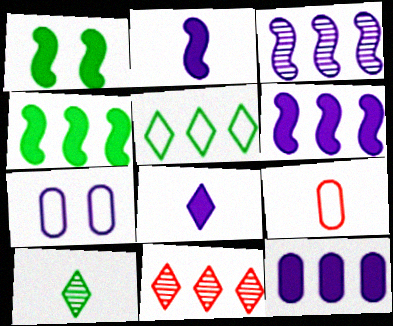[[2, 9, 10], 
[3, 7, 8]]